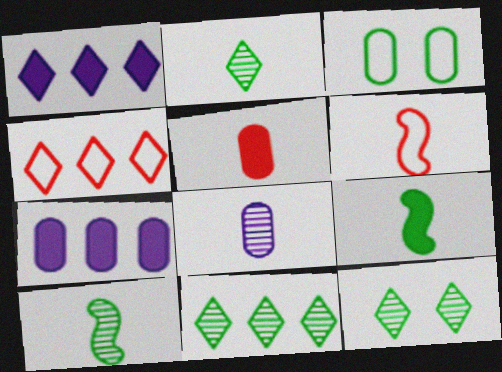[[1, 4, 11], 
[2, 11, 12], 
[3, 9, 11], 
[6, 7, 12]]